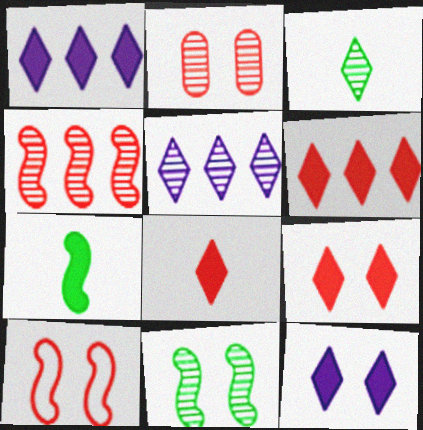[[2, 9, 10], 
[6, 8, 9]]